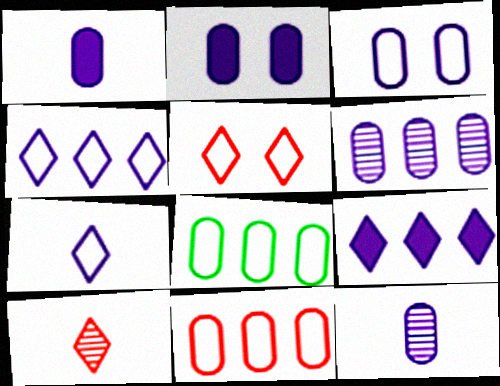[[1, 3, 6]]